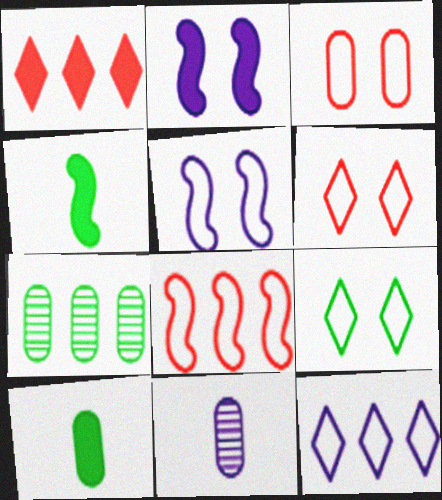[[1, 2, 10], 
[2, 11, 12], 
[3, 5, 9], 
[4, 7, 9]]